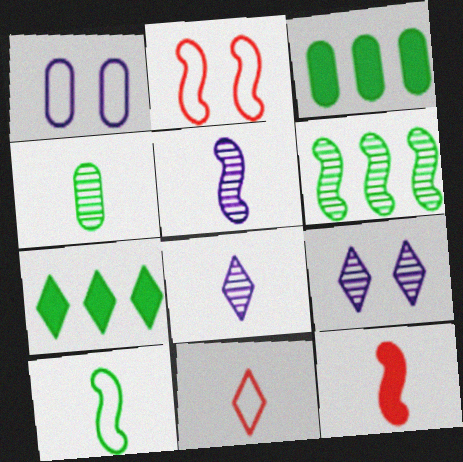[[2, 3, 8], 
[5, 10, 12], 
[7, 9, 11]]